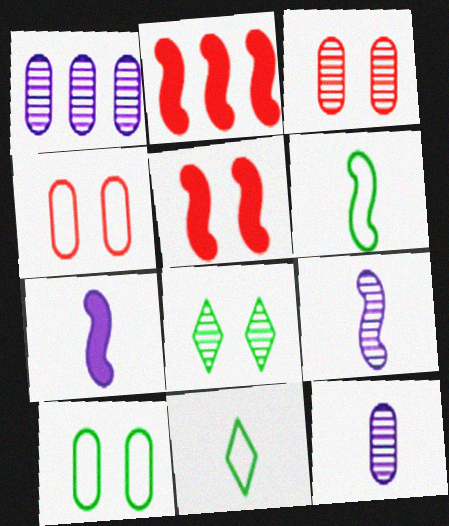[[1, 5, 11]]